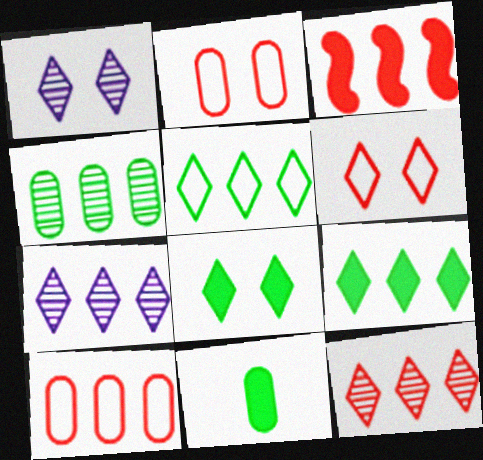[[1, 6, 8], 
[3, 10, 12]]